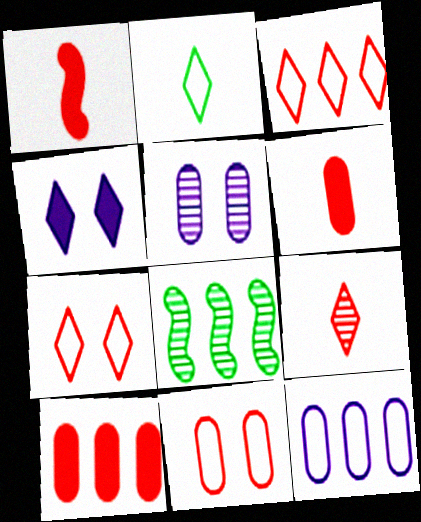[[5, 8, 9]]